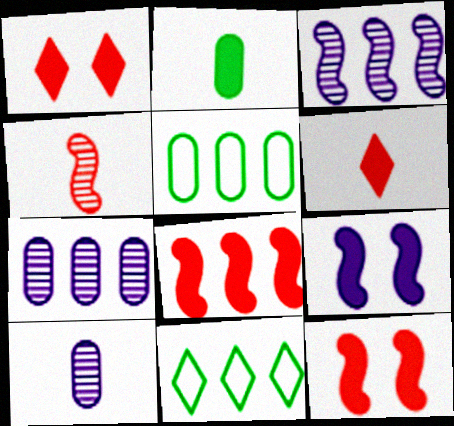[[7, 8, 11], 
[10, 11, 12]]